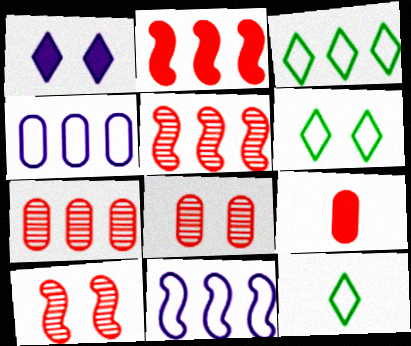[[3, 6, 12]]